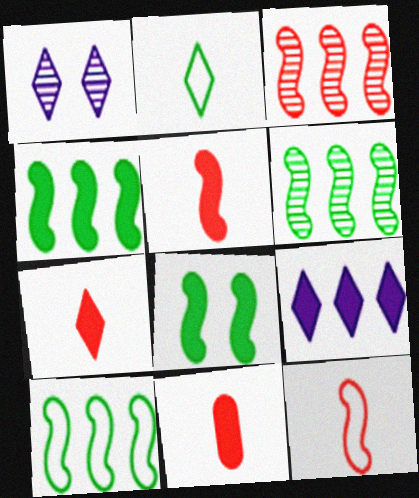[[1, 10, 11], 
[4, 6, 10], 
[5, 7, 11], 
[8, 9, 11]]